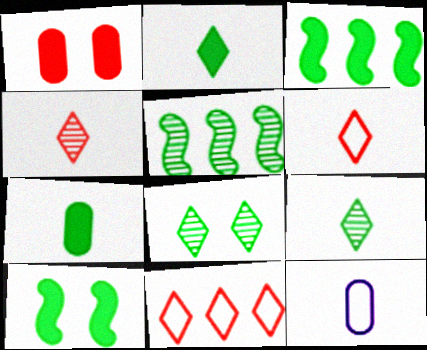[]